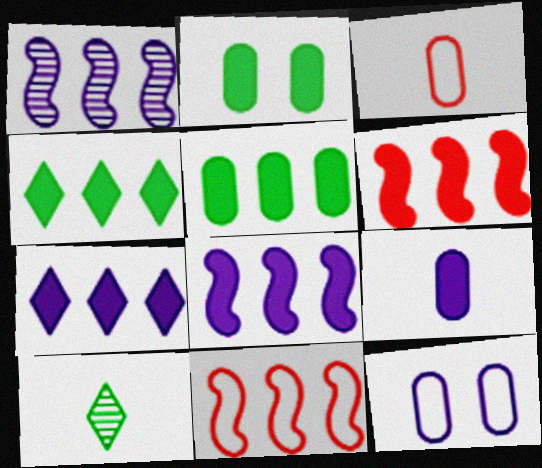[[5, 6, 7], 
[6, 10, 12]]